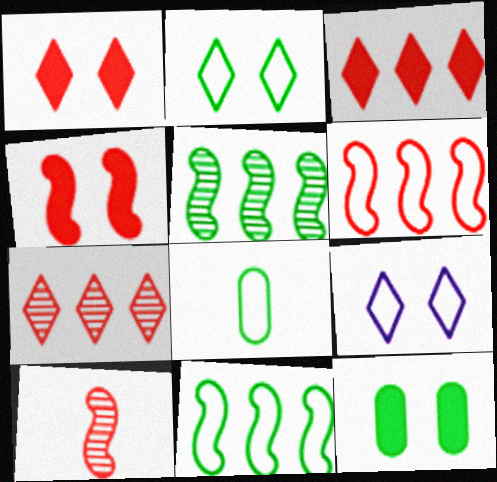[[2, 8, 11], 
[4, 6, 10], 
[6, 8, 9]]